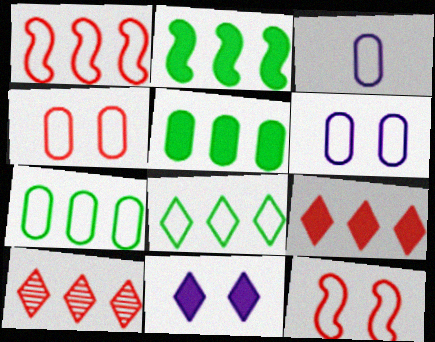[[3, 4, 7], 
[3, 8, 12]]